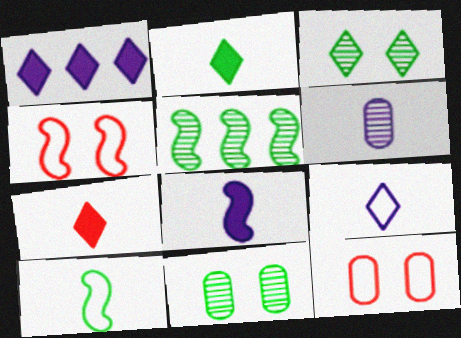[[4, 5, 8], 
[6, 7, 10], 
[6, 8, 9]]